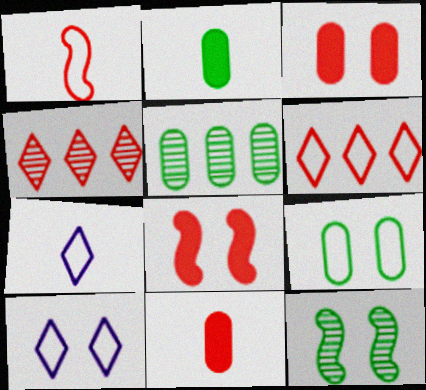[[1, 3, 4], 
[2, 5, 9], 
[3, 10, 12], 
[5, 7, 8]]